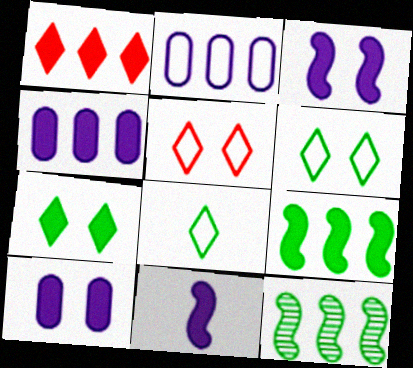[[1, 2, 12], 
[1, 4, 9]]